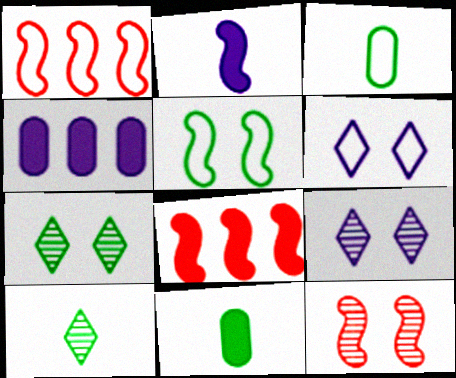[[1, 3, 6], 
[1, 9, 11], 
[3, 8, 9]]